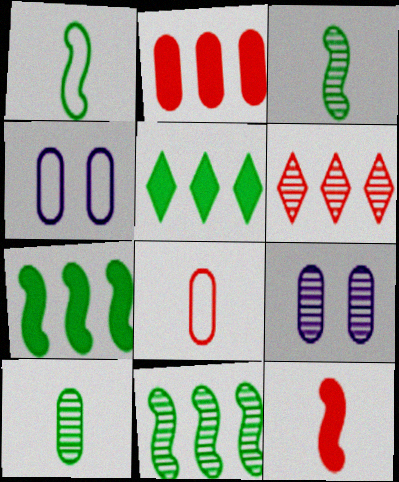[[2, 4, 10], 
[3, 6, 9]]